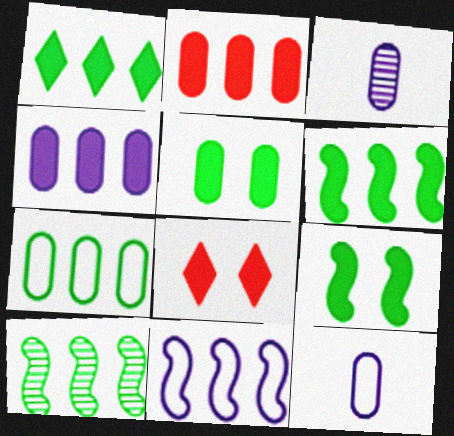[[1, 7, 10], 
[8, 10, 12]]